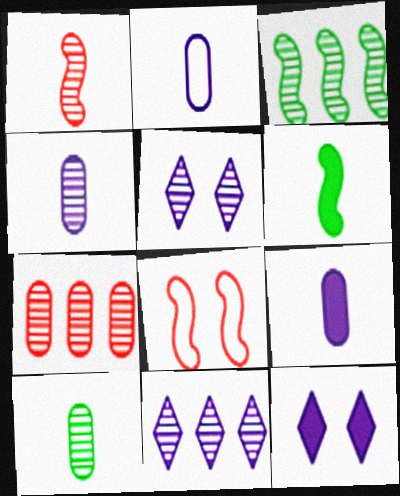[[2, 4, 9], 
[3, 7, 11]]